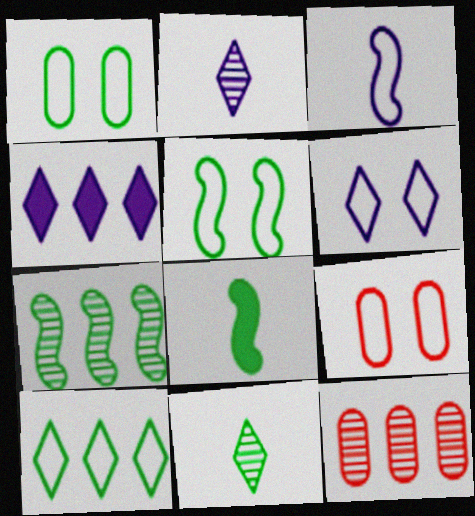[[2, 4, 6], 
[3, 9, 10], 
[5, 6, 9], 
[5, 7, 8], 
[6, 8, 12]]